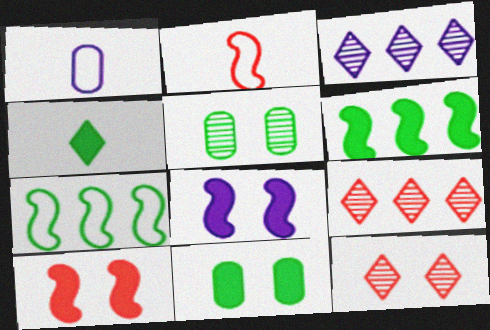[[1, 3, 8], 
[1, 6, 12], 
[2, 3, 11], 
[4, 5, 7], 
[4, 6, 11]]